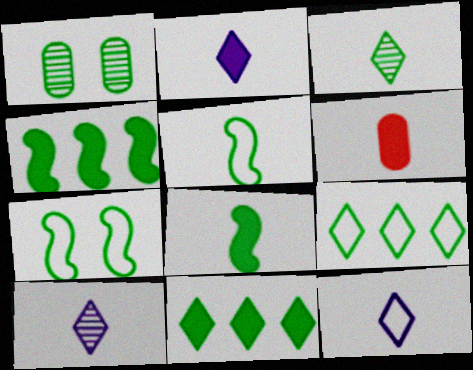[[1, 5, 11], 
[1, 8, 9], 
[2, 6, 8], 
[2, 10, 12], 
[5, 6, 10]]